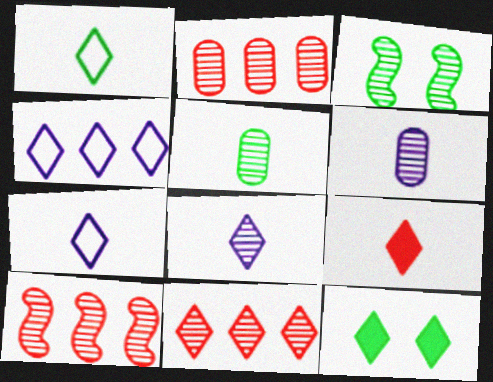[[1, 8, 9], 
[2, 3, 8], 
[2, 10, 11], 
[3, 6, 11], 
[7, 11, 12]]